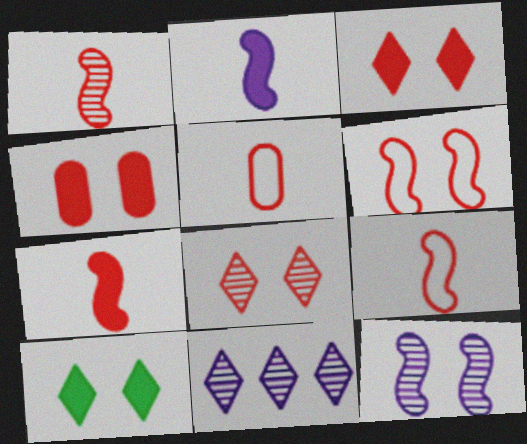[[1, 7, 9], 
[4, 6, 8]]